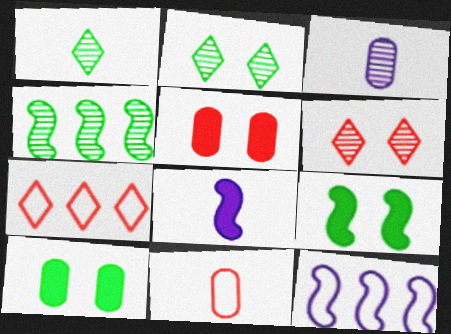[[1, 5, 12], 
[1, 8, 11], 
[3, 4, 6], 
[3, 7, 9]]